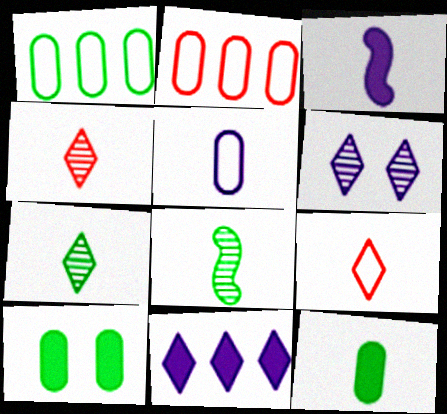[]